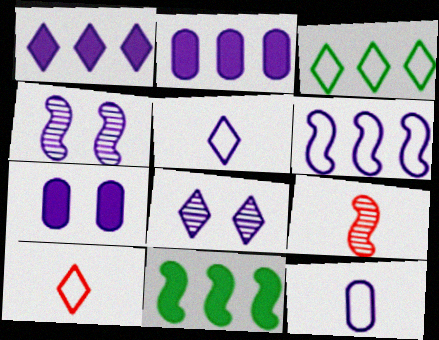[[1, 4, 12], 
[1, 5, 8], 
[2, 4, 5], 
[3, 7, 9]]